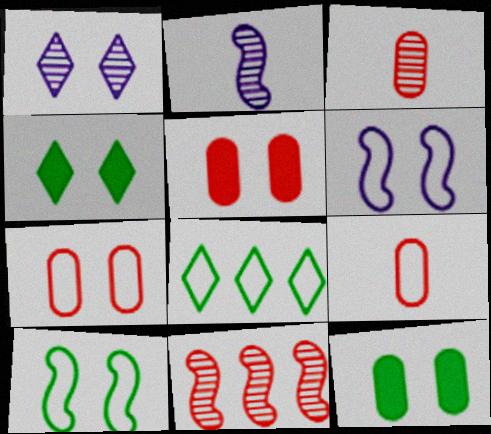[[1, 5, 10], 
[2, 5, 8], 
[6, 8, 9]]